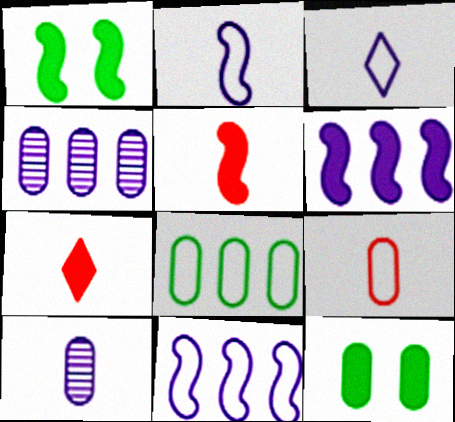[[1, 5, 6], 
[4, 9, 12], 
[6, 7, 12]]